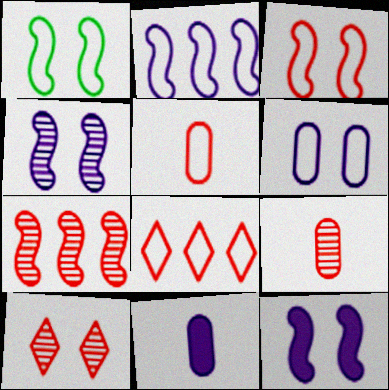[[3, 5, 8], 
[7, 9, 10]]